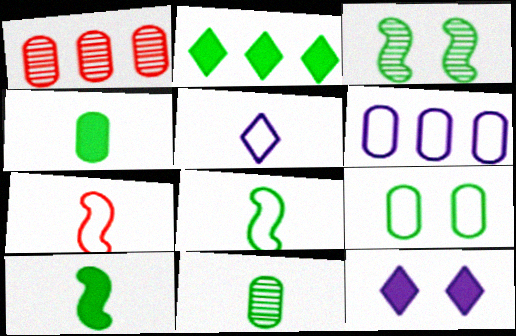[[1, 8, 12]]